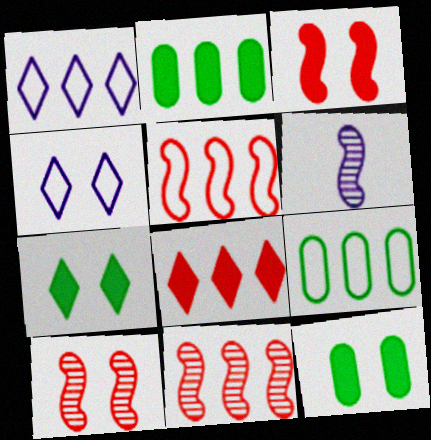[[1, 2, 11], 
[1, 5, 9], 
[4, 10, 12]]